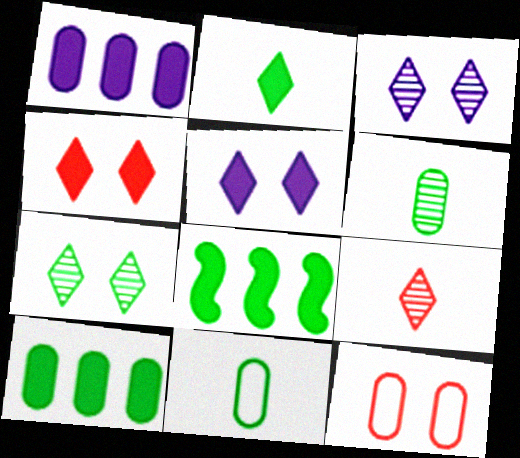[[1, 6, 12], 
[7, 8, 11]]